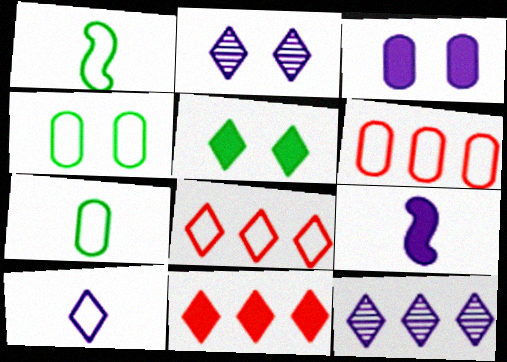[]